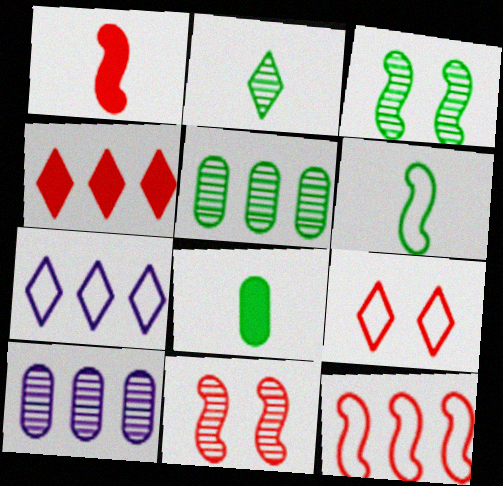[[1, 11, 12], 
[2, 3, 5], 
[2, 6, 8], 
[2, 10, 11], 
[7, 8, 11]]